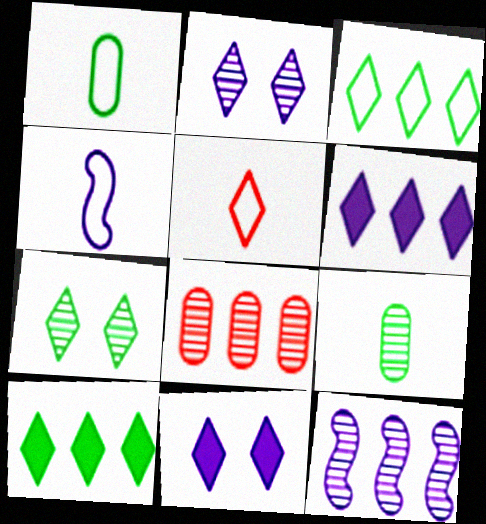[[1, 4, 5], 
[2, 5, 10], 
[5, 6, 7]]